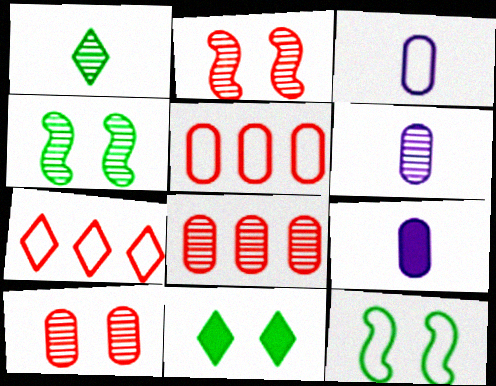[[3, 6, 9], 
[3, 7, 12], 
[4, 7, 9]]